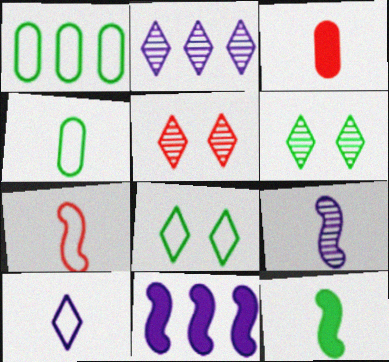[[1, 6, 12], 
[4, 5, 11], 
[4, 7, 10], 
[7, 9, 12]]